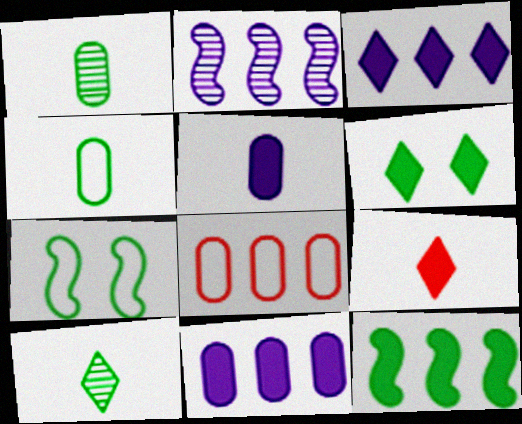[[3, 6, 9]]